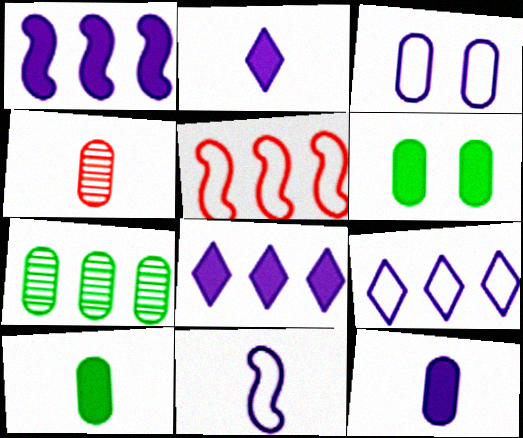[[3, 9, 11], 
[5, 7, 8]]